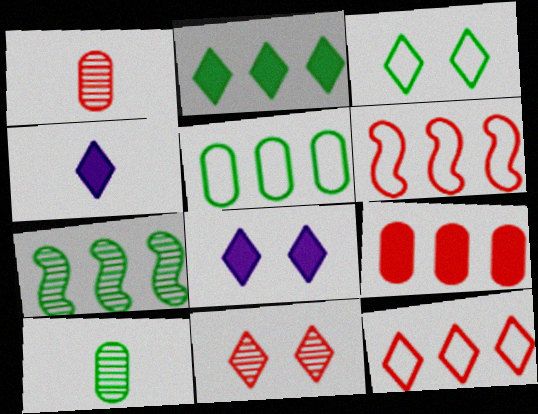[[2, 5, 7], 
[3, 8, 11], 
[6, 8, 10]]